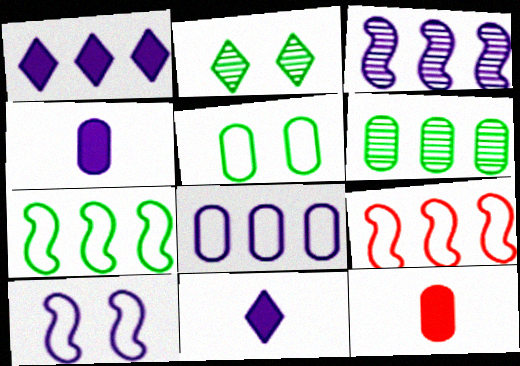[[1, 3, 8], 
[1, 6, 9], 
[2, 4, 9]]